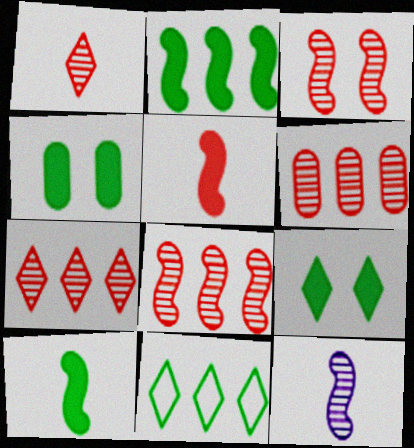[[1, 3, 6], 
[6, 7, 8]]